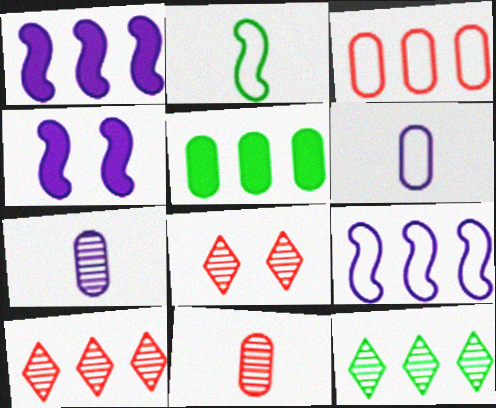[[1, 3, 12], 
[5, 9, 10]]